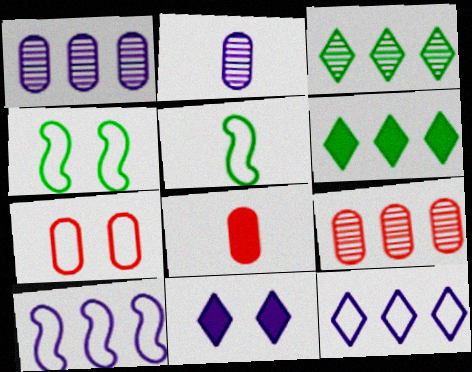[[2, 10, 11], 
[5, 7, 12], 
[5, 9, 11], 
[6, 9, 10], 
[7, 8, 9]]